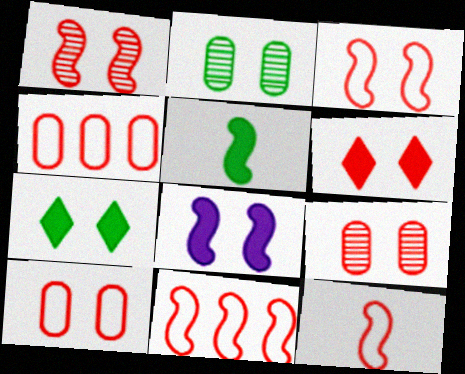[[1, 6, 10], 
[3, 6, 9], 
[3, 11, 12]]